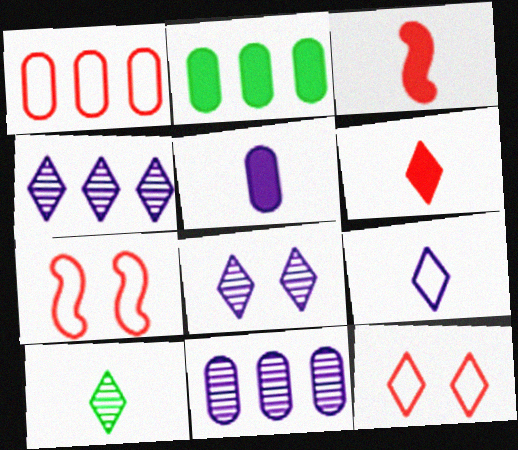[[1, 2, 11], 
[6, 9, 10]]